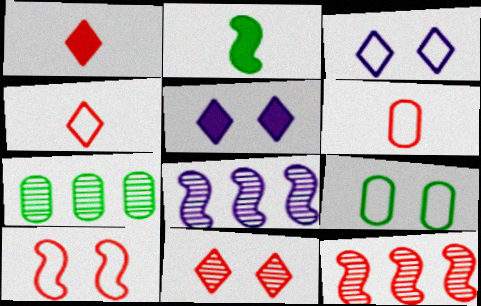[[1, 8, 9], 
[2, 8, 10], 
[3, 9, 10]]